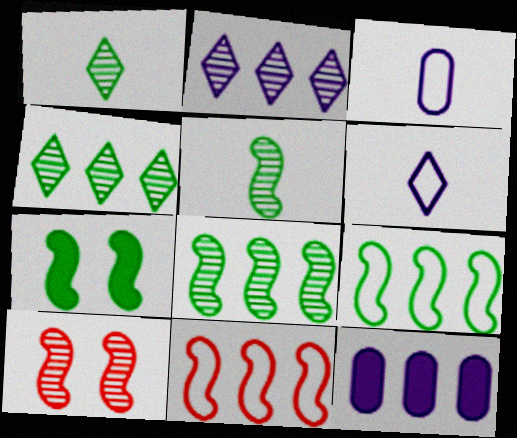[[4, 11, 12], 
[5, 7, 9]]